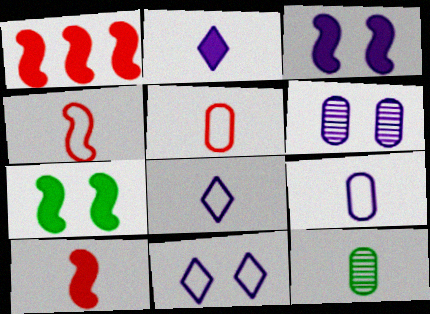[[1, 11, 12], 
[2, 4, 12], 
[3, 6, 11], 
[8, 10, 12]]